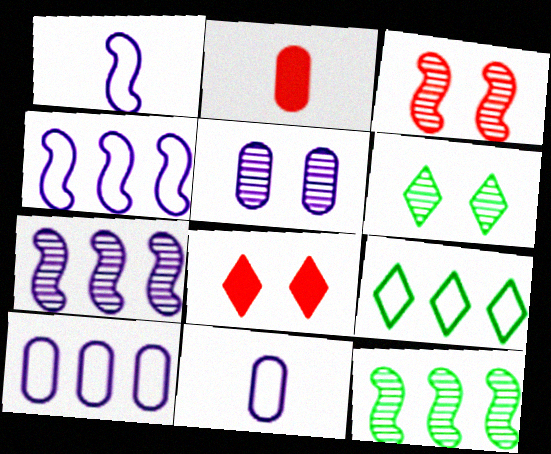[[2, 4, 6], 
[3, 5, 6], 
[8, 11, 12]]